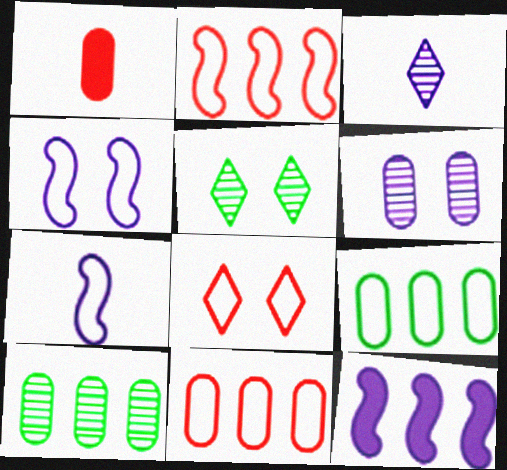[[1, 6, 9], 
[7, 8, 9]]